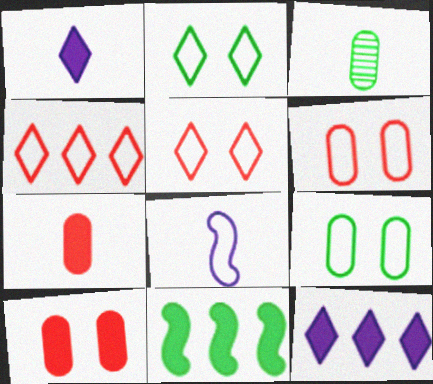[[1, 10, 11], 
[2, 3, 11], 
[4, 8, 9]]